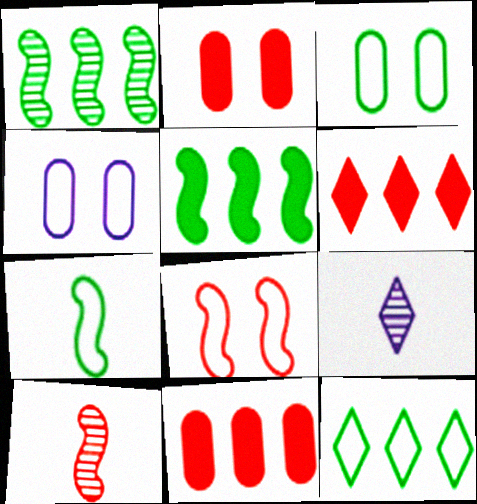[[3, 7, 12]]